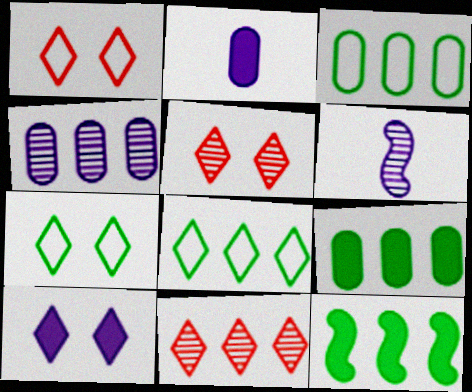[[1, 6, 9], 
[5, 7, 10]]